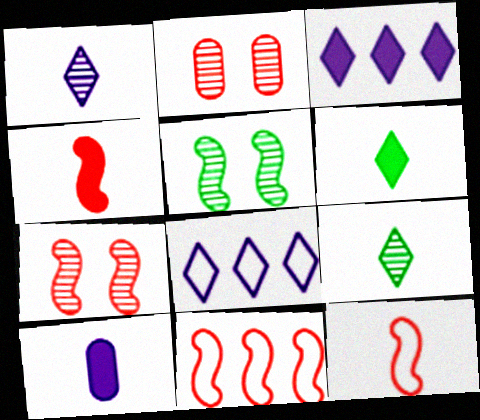[[4, 6, 10], 
[4, 7, 11], 
[9, 10, 12]]